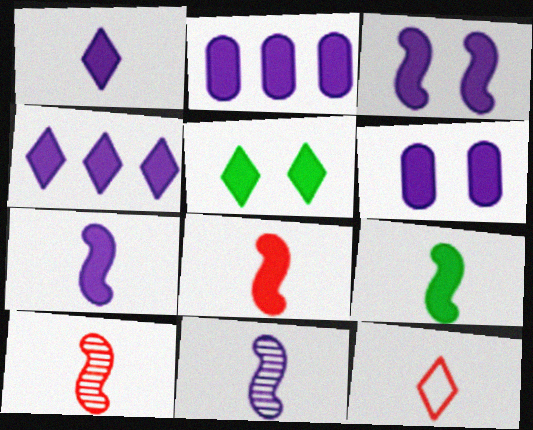[[1, 2, 3], 
[2, 5, 8], 
[4, 6, 7], 
[7, 8, 9]]